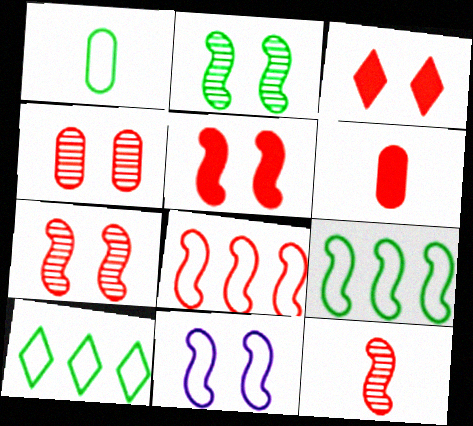[[2, 5, 11], 
[5, 8, 12]]